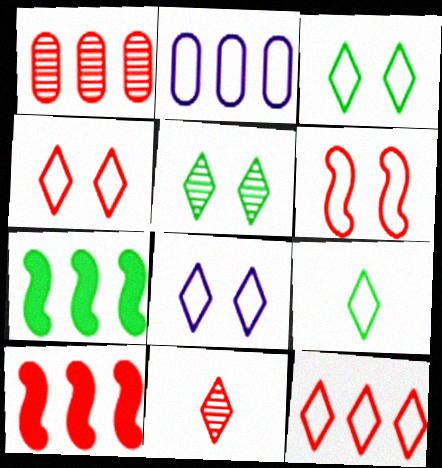[[1, 10, 12], 
[2, 6, 9], 
[3, 4, 8], 
[8, 9, 12]]